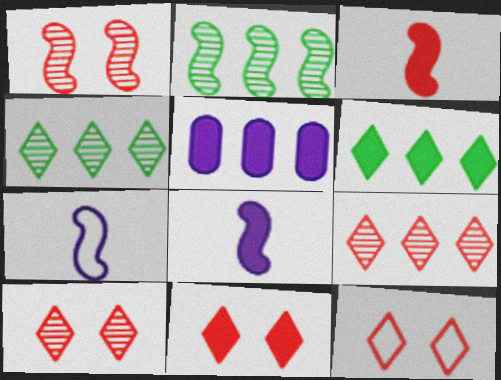[[10, 11, 12]]